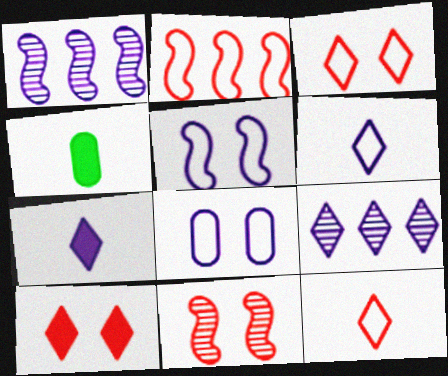[[1, 3, 4], 
[1, 7, 8]]